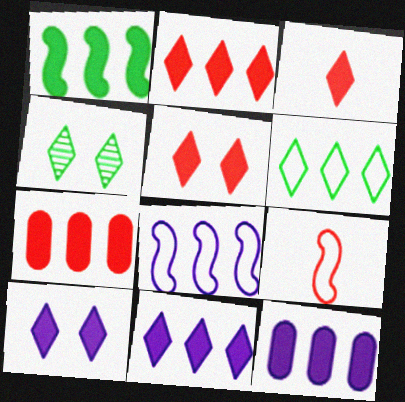[[1, 2, 12], 
[1, 7, 11], 
[2, 3, 5], 
[4, 9, 12]]